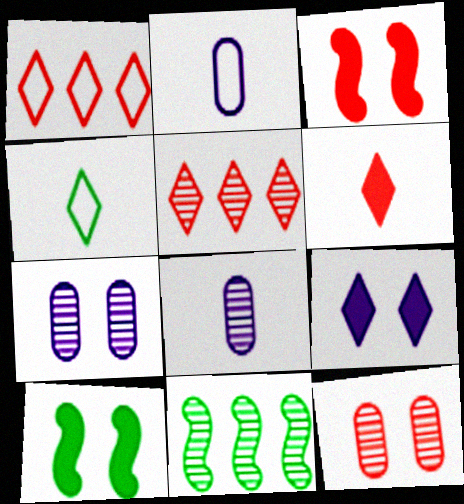[[1, 8, 10], 
[2, 5, 10], 
[4, 5, 9]]